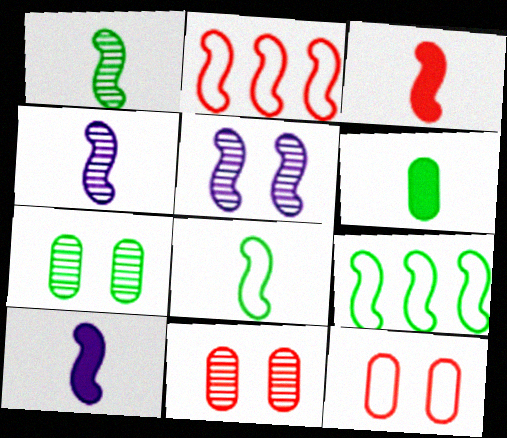[[3, 4, 8], 
[3, 5, 9]]